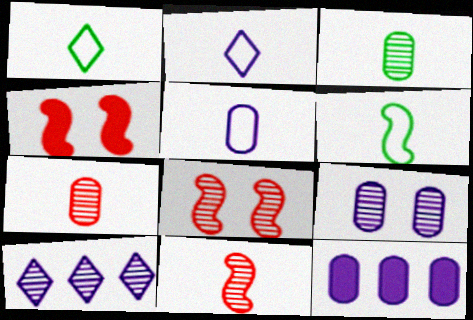[[1, 8, 12], 
[3, 8, 10], 
[5, 9, 12]]